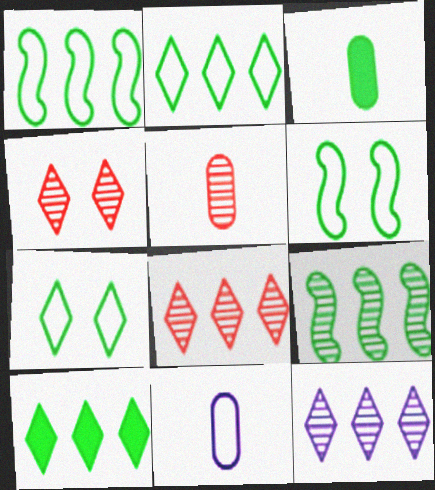[[3, 5, 11], 
[3, 7, 9]]